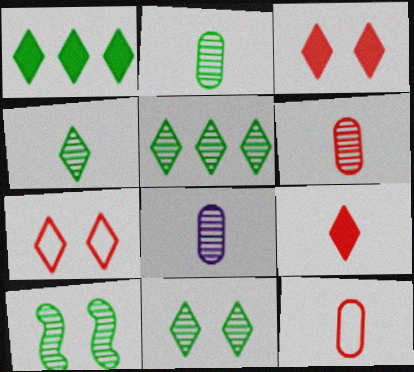[[2, 5, 10], 
[2, 6, 8], 
[4, 5, 11]]